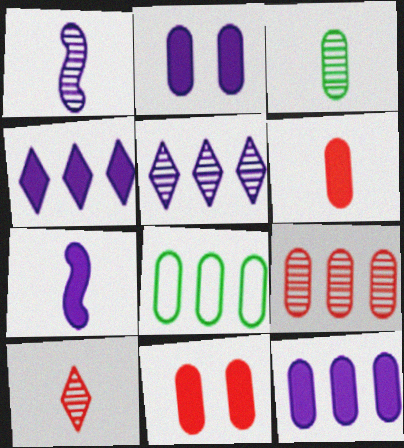[[1, 3, 10], 
[2, 4, 7], 
[8, 9, 12]]